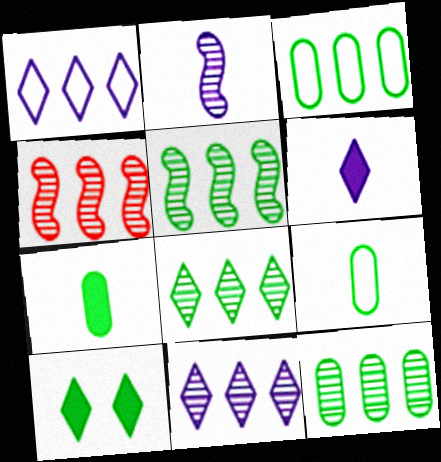[[4, 11, 12], 
[5, 8, 12], 
[5, 9, 10]]